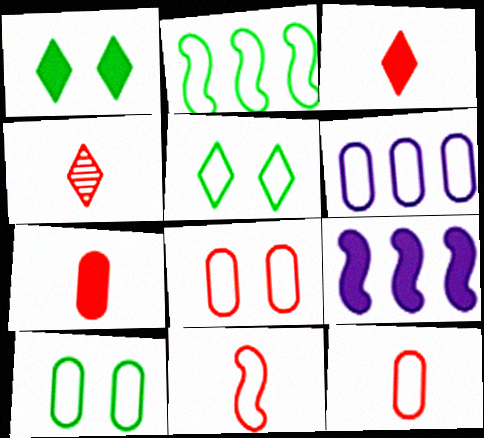[[1, 7, 9], 
[4, 7, 11], 
[4, 9, 10], 
[5, 6, 11], 
[6, 10, 12]]